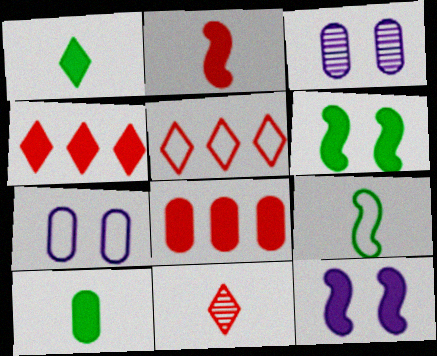[[1, 8, 12], 
[3, 4, 9], 
[4, 10, 12], 
[5, 7, 9]]